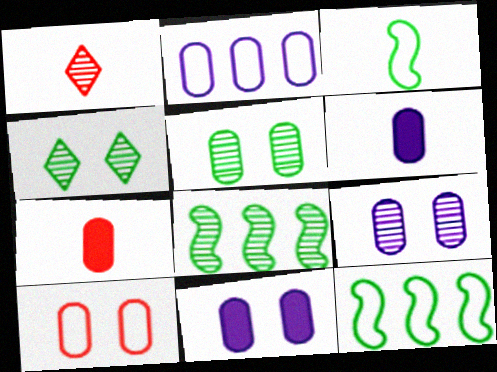[[1, 3, 6], 
[1, 8, 9], 
[1, 11, 12], 
[2, 5, 7], 
[2, 6, 9], 
[5, 10, 11]]